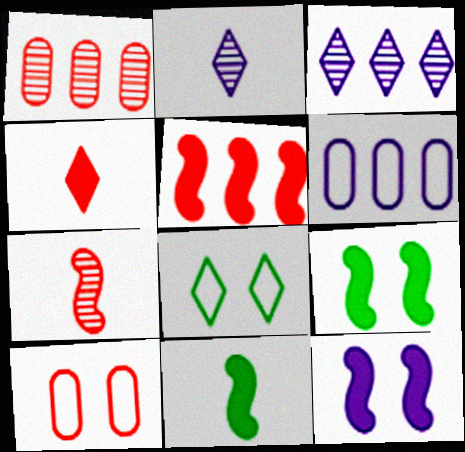[[2, 6, 12], 
[3, 4, 8], 
[3, 10, 11], 
[5, 11, 12]]